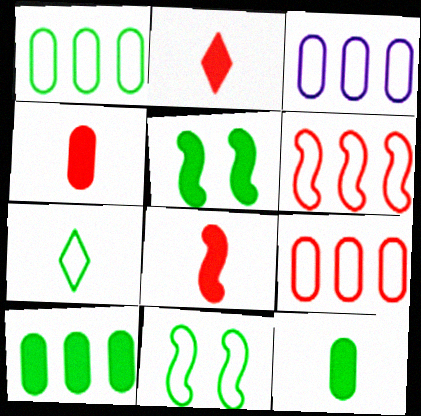[[1, 3, 9], 
[1, 7, 11], 
[2, 4, 8]]